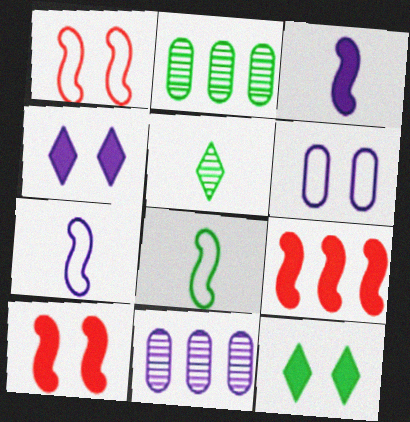[[2, 8, 12], 
[4, 7, 11], 
[5, 6, 9]]